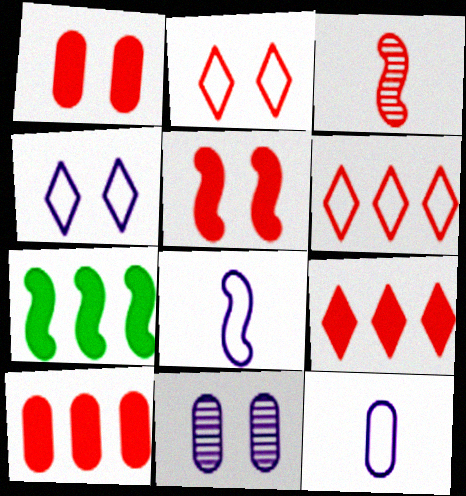[[1, 3, 6], 
[2, 3, 10]]